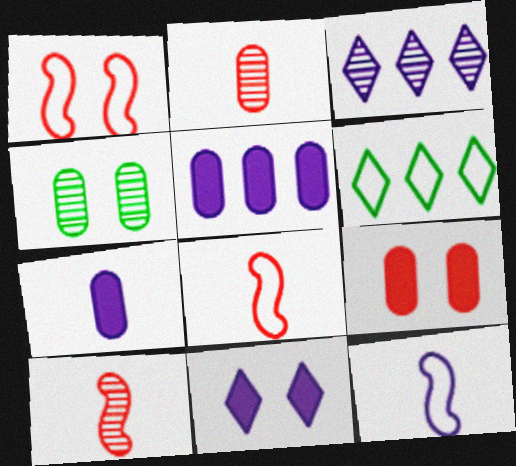[[1, 4, 11], 
[3, 4, 10]]